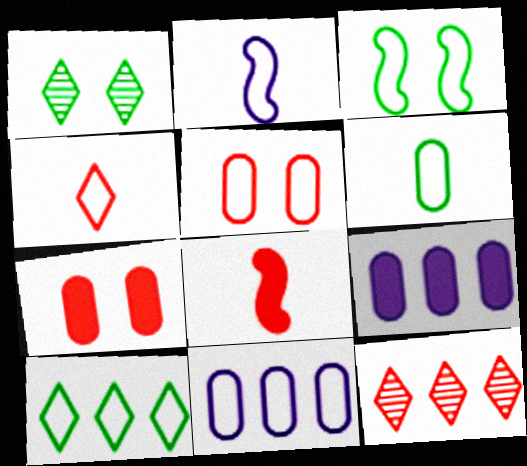[[1, 8, 11], 
[2, 4, 6], 
[2, 5, 10], 
[3, 4, 11], 
[3, 6, 10], 
[5, 6, 11], 
[5, 8, 12]]